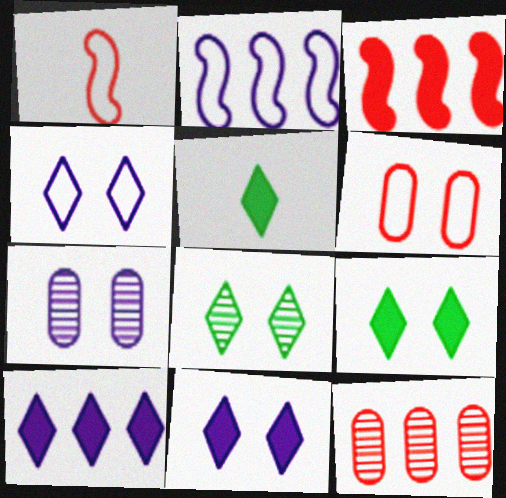[]